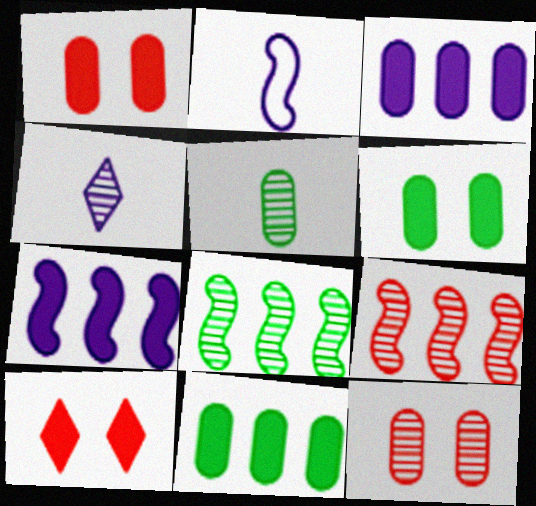[[4, 8, 12]]